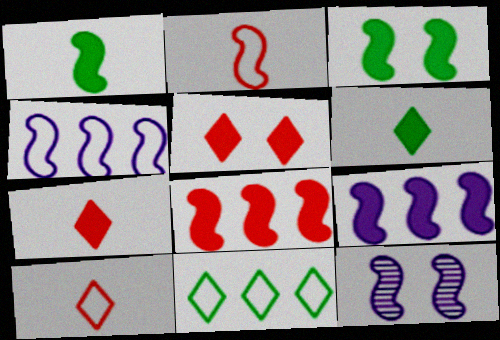[]